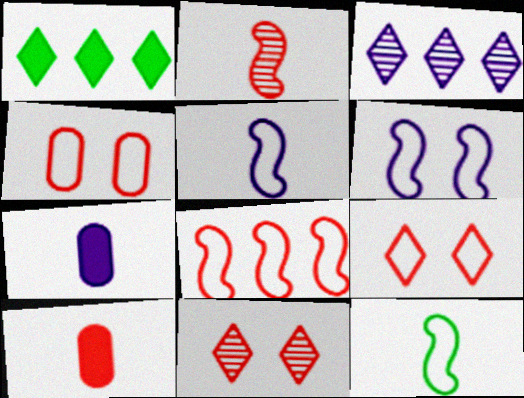[[3, 6, 7], 
[6, 8, 12], 
[8, 10, 11]]